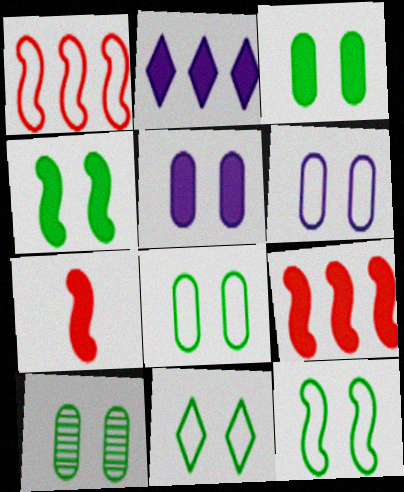[[2, 3, 7], 
[3, 8, 10], 
[4, 10, 11], 
[8, 11, 12]]